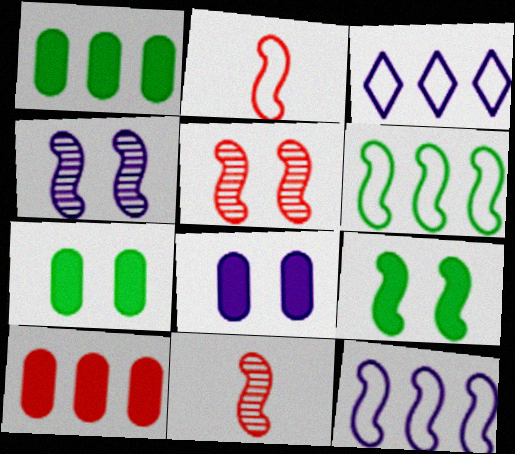[[3, 7, 11], 
[9, 11, 12]]